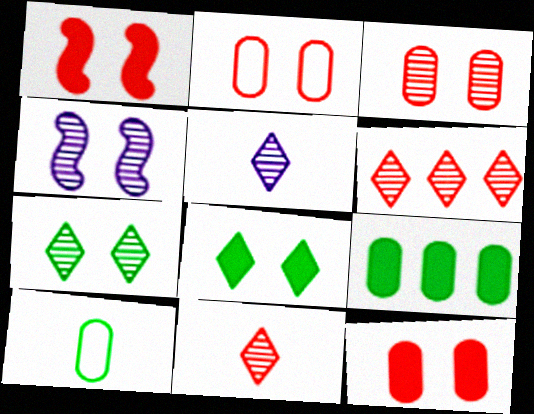[[2, 3, 12], 
[2, 4, 8], 
[3, 4, 7], 
[5, 6, 7]]